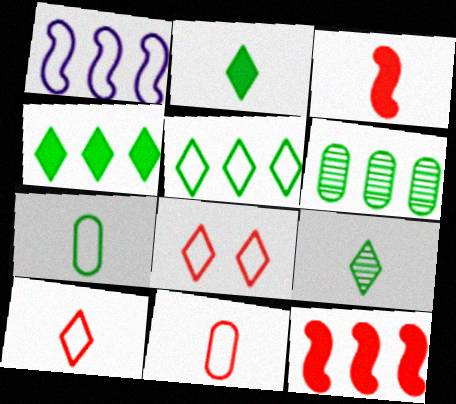[[1, 7, 8]]